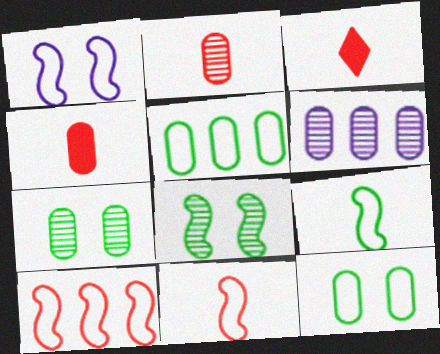[[1, 9, 10], 
[2, 3, 11], 
[2, 6, 7], 
[4, 6, 12]]